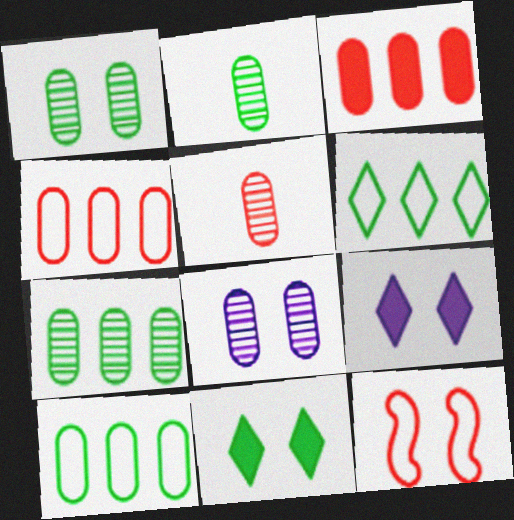[[1, 2, 7], 
[1, 9, 12], 
[5, 7, 8], 
[8, 11, 12]]